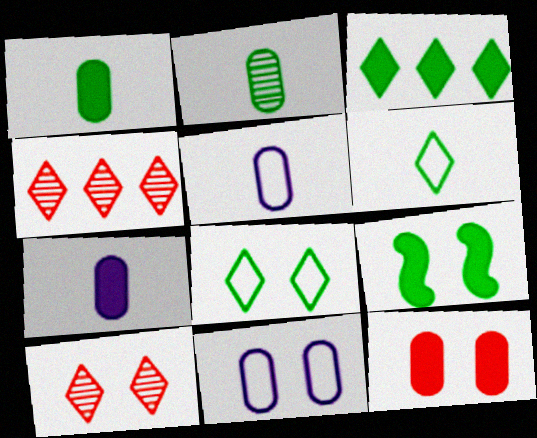[[1, 3, 9], 
[4, 5, 9], 
[9, 10, 11]]